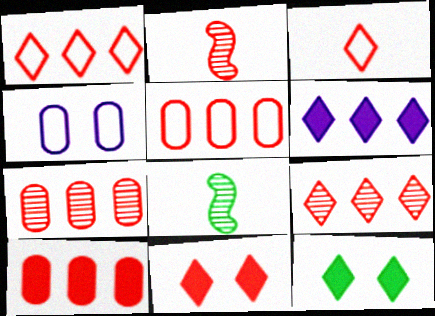[[2, 5, 11], 
[3, 9, 11], 
[5, 7, 10]]